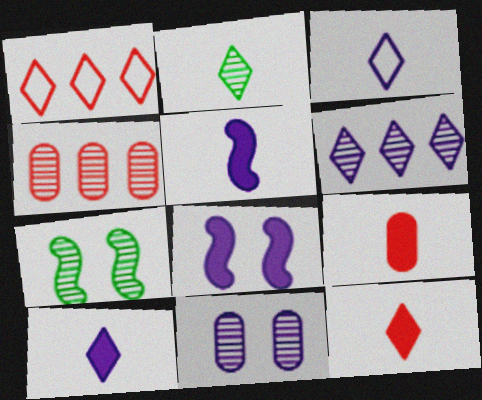[[2, 3, 12]]